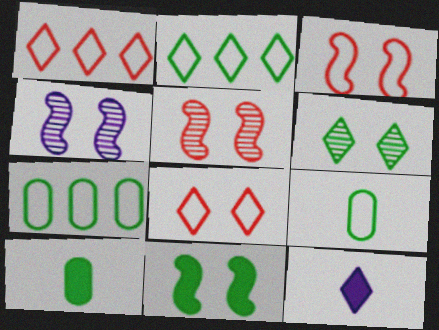[[1, 4, 10], 
[1, 6, 12], 
[3, 4, 11], 
[5, 7, 12]]